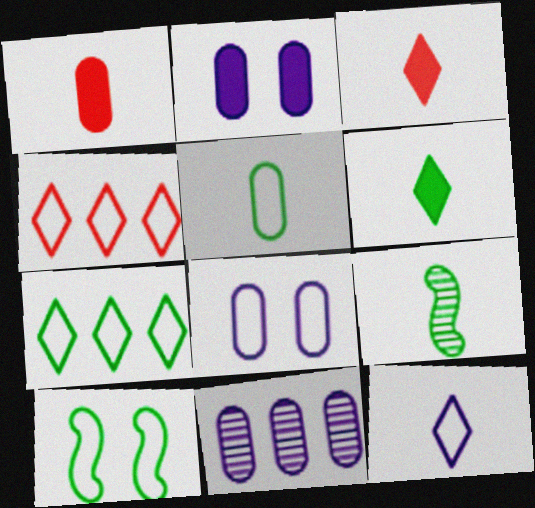[[1, 9, 12], 
[2, 4, 9], 
[3, 10, 11], 
[5, 6, 9], 
[5, 7, 10]]